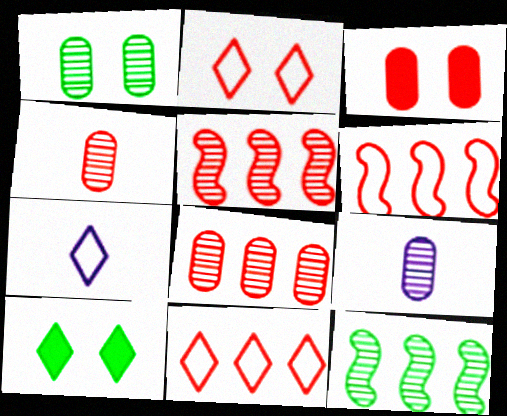[[1, 8, 9], 
[3, 7, 12], 
[6, 9, 10]]